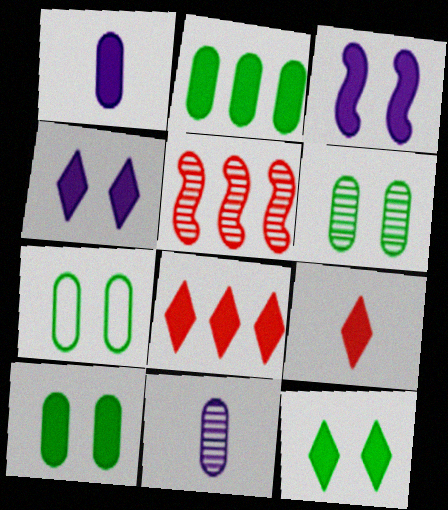[[2, 3, 9], 
[6, 7, 10]]